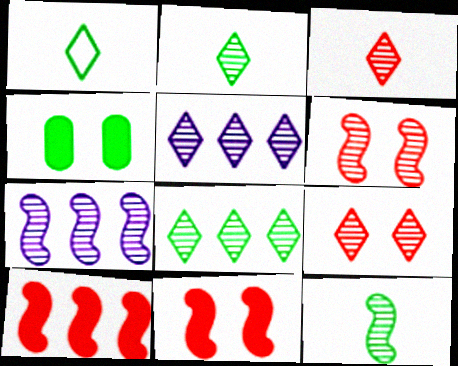[[2, 5, 9], 
[6, 7, 12]]